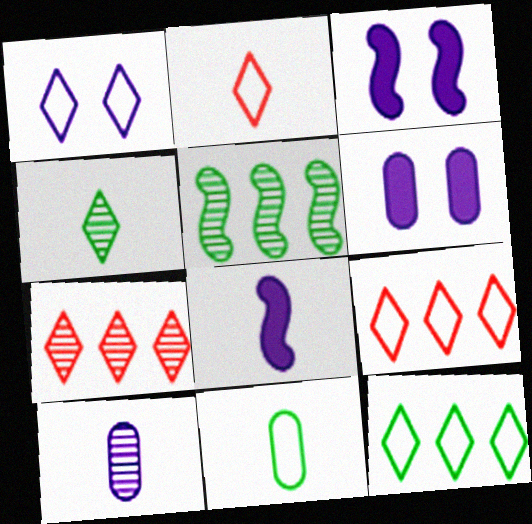[[1, 2, 12], 
[2, 5, 6], 
[3, 7, 11]]